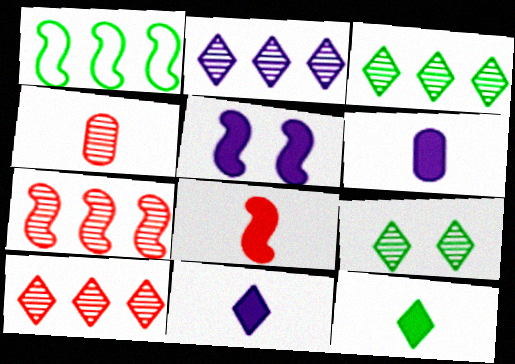[[2, 3, 10], 
[6, 8, 12]]